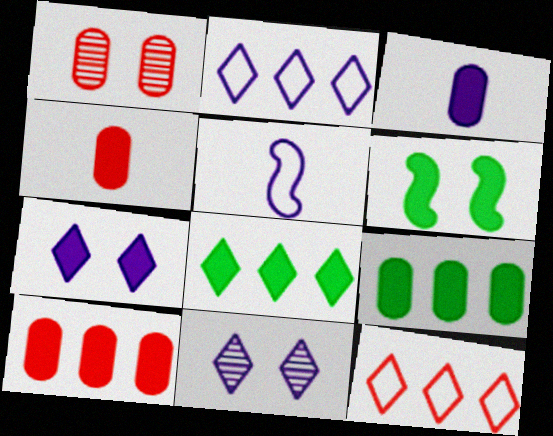[[1, 5, 8]]